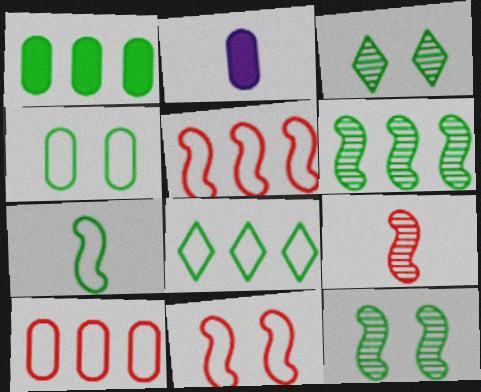[[1, 3, 7], 
[1, 6, 8], 
[2, 3, 5], 
[4, 7, 8]]